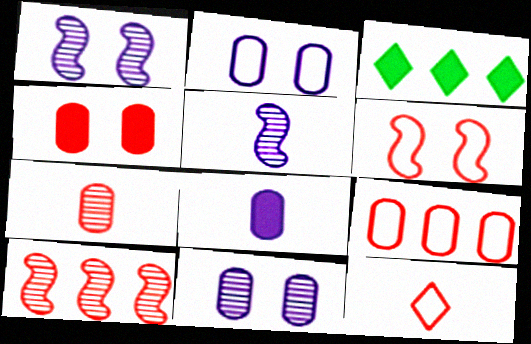[[4, 7, 9], 
[4, 10, 12], 
[6, 9, 12]]